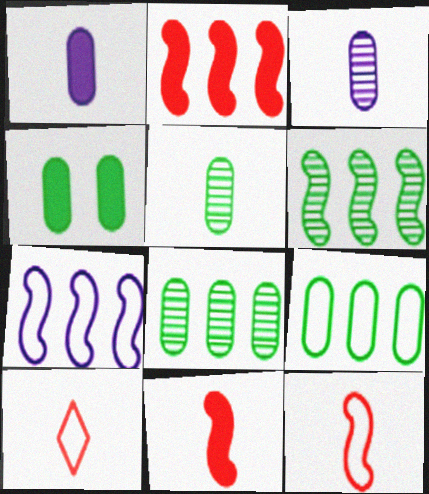[[2, 6, 7], 
[4, 5, 9]]